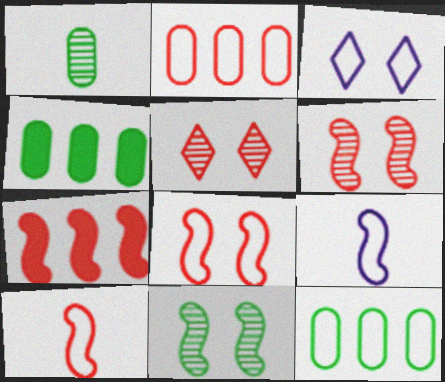[[1, 3, 7], 
[3, 10, 12], 
[4, 5, 9], 
[6, 7, 10], 
[7, 9, 11]]